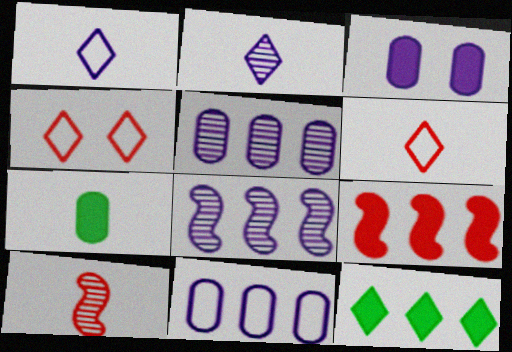[[1, 3, 8], 
[1, 7, 10], 
[2, 4, 12], 
[4, 7, 8]]